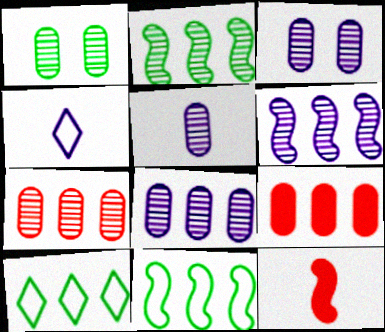[[1, 5, 7], 
[3, 5, 8], 
[3, 10, 12], 
[6, 9, 10]]